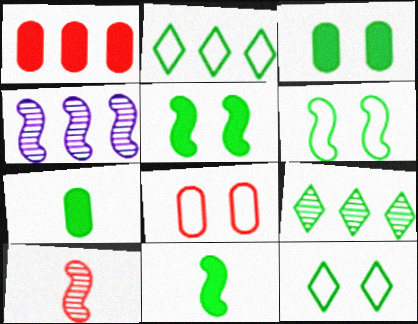[[1, 2, 4], 
[6, 7, 9]]